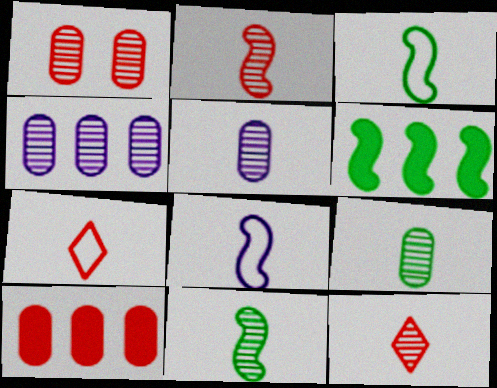[[1, 4, 9], 
[5, 11, 12]]